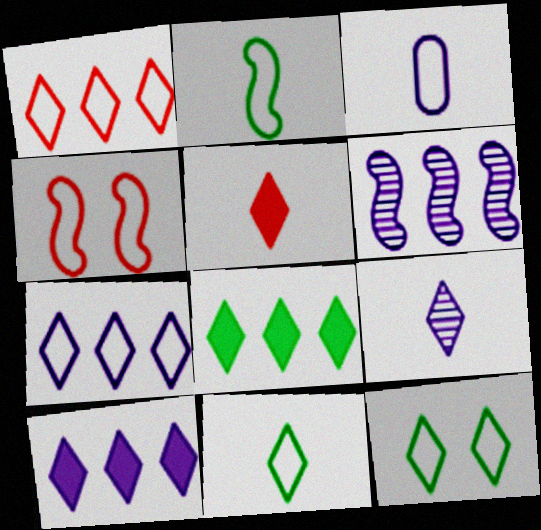[[5, 9, 11]]